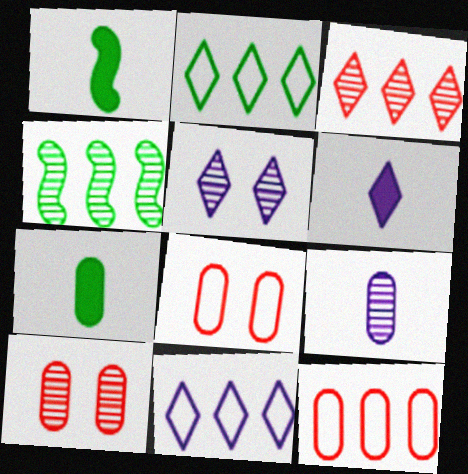[[1, 5, 12], 
[1, 10, 11], 
[4, 6, 8], 
[5, 6, 11]]